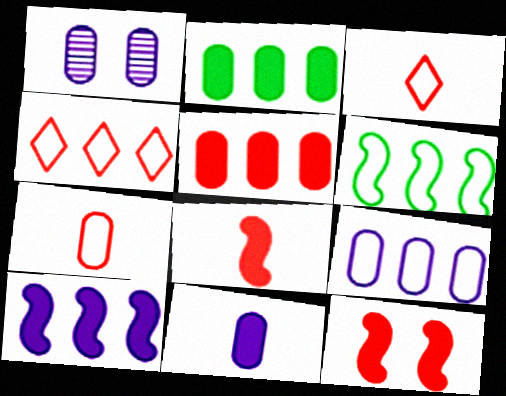[[1, 2, 7], 
[1, 9, 11], 
[4, 6, 9]]